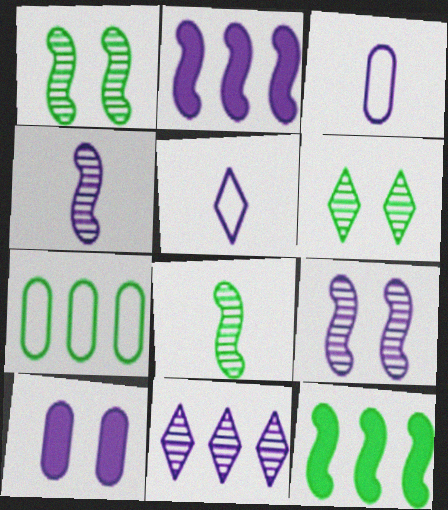[]